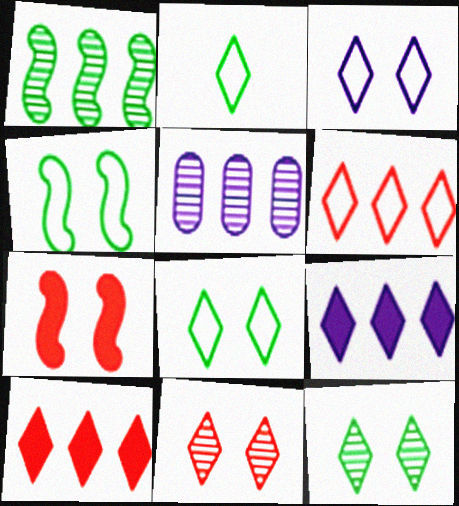[[2, 3, 6], 
[2, 5, 7], 
[2, 9, 11]]